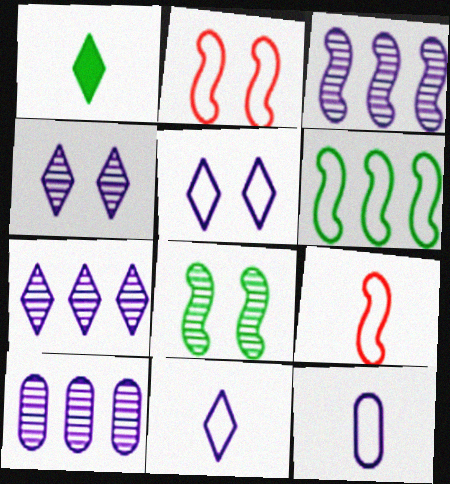[[1, 2, 10], 
[3, 7, 10]]